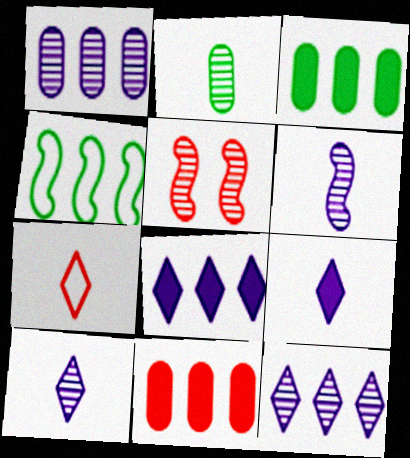[[2, 5, 12], 
[4, 11, 12], 
[5, 7, 11]]